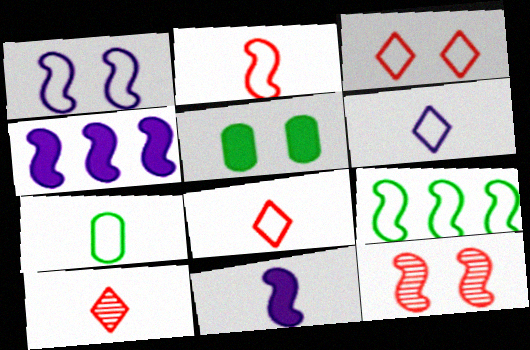[[1, 2, 9], 
[2, 6, 7], 
[7, 10, 11], 
[9, 11, 12]]